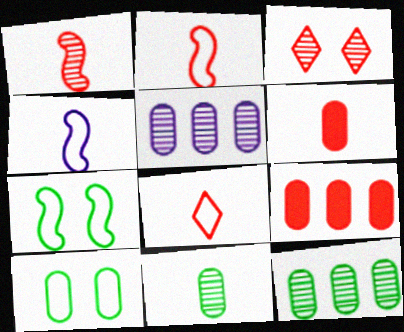[[1, 6, 8], 
[2, 3, 9], 
[5, 6, 10]]